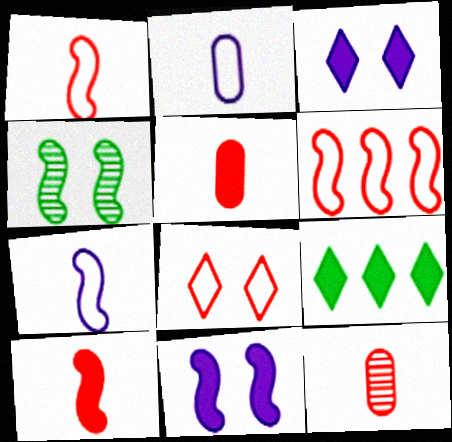[[5, 9, 11]]